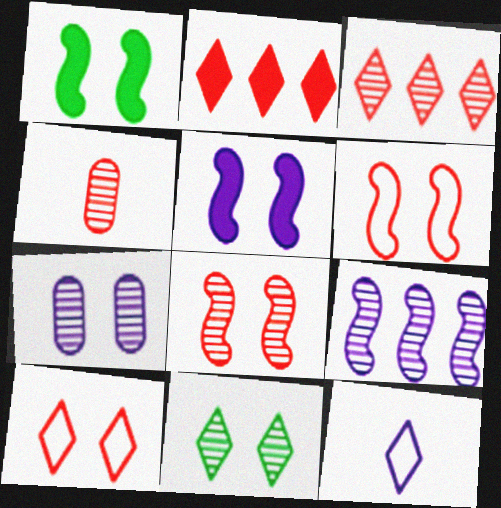[[1, 7, 10], 
[2, 4, 6], 
[2, 11, 12], 
[3, 4, 8], 
[4, 9, 11], 
[7, 8, 11]]